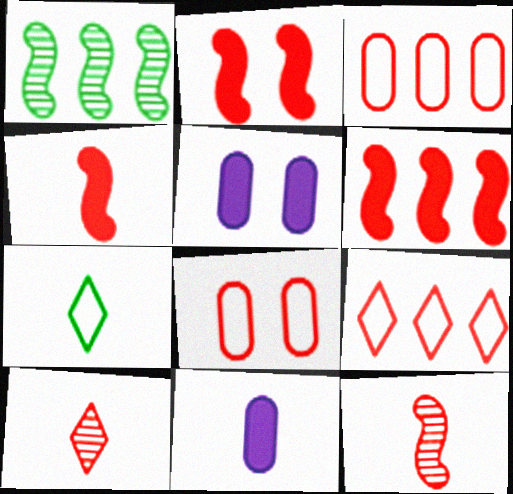[[2, 3, 10], 
[2, 4, 6], 
[6, 8, 10], 
[7, 11, 12]]